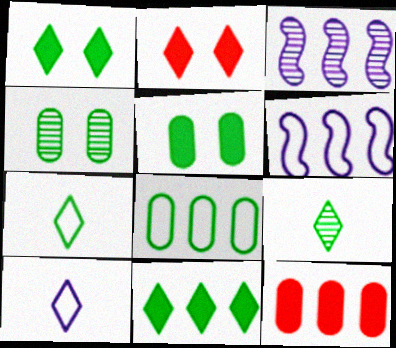[]